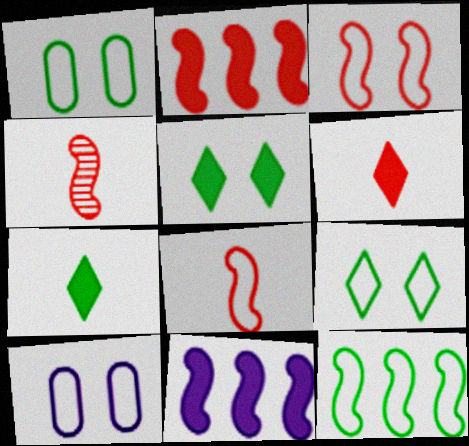[[2, 3, 4], 
[3, 9, 10]]